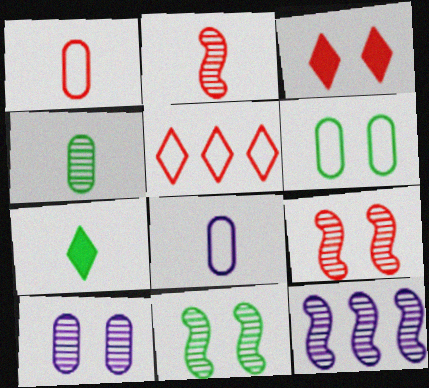[[2, 7, 8], 
[2, 11, 12]]